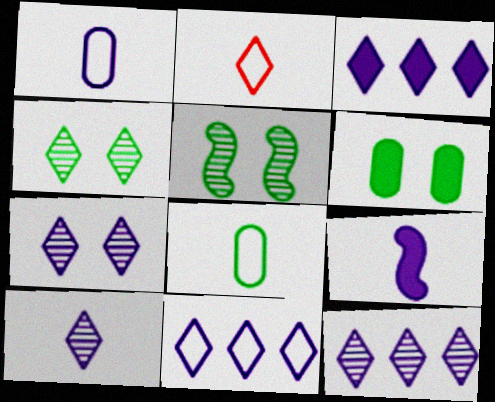[[1, 9, 10], 
[2, 3, 4], 
[3, 11, 12], 
[7, 10, 12]]